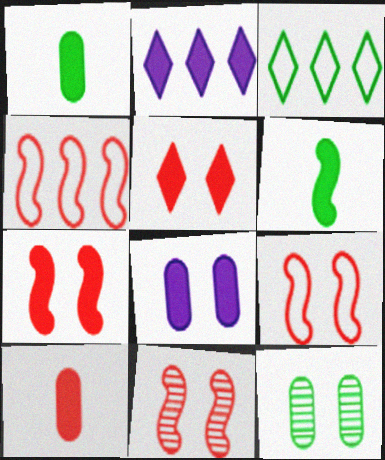[[1, 2, 7], 
[3, 6, 12], 
[7, 9, 11]]